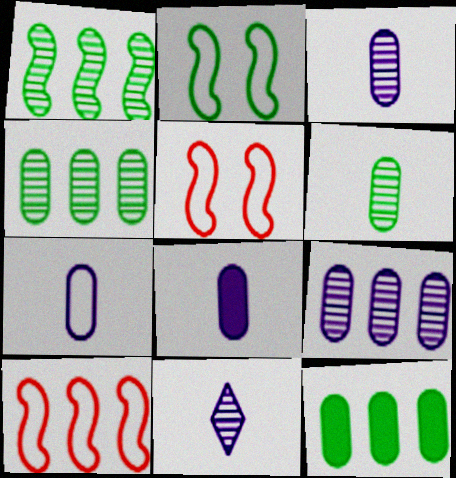[[3, 7, 8], 
[5, 11, 12]]